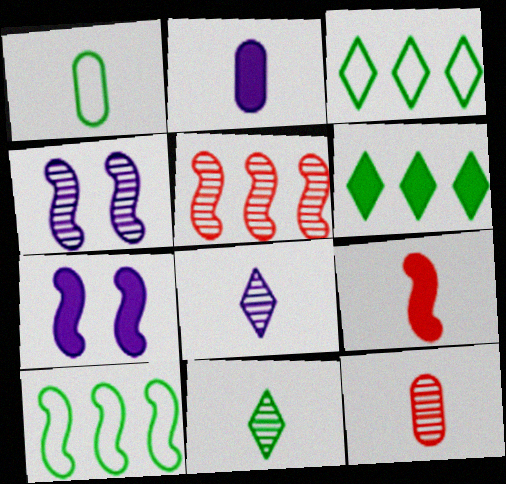[[1, 2, 12], 
[1, 8, 9], 
[3, 7, 12], 
[4, 9, 10]]